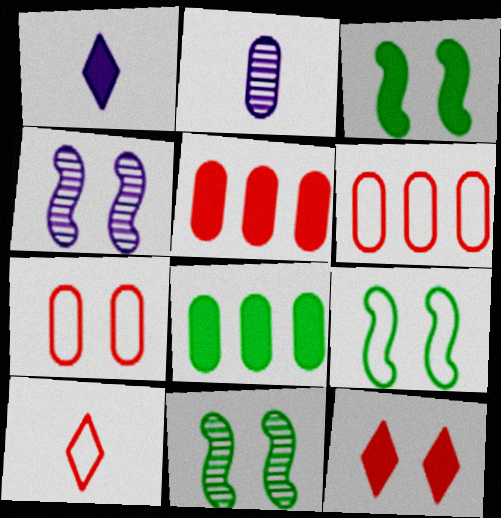[[1, 3, 5], 
[1, 6, 11], 
[2, 7, 8], 
[3, 9, 11], 
[4, 8, 10]]